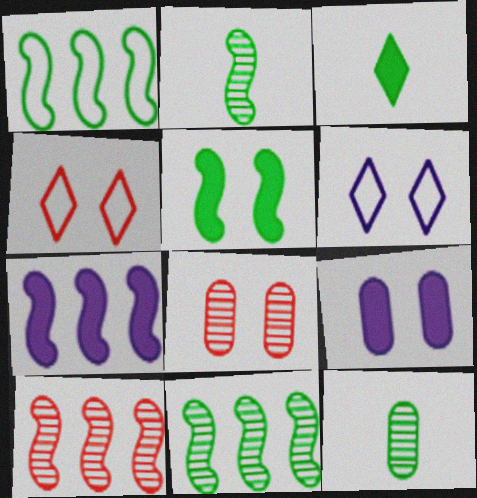[[1, 2, 5], 
[1, 7, 10], 
[4, 7, 12], 
[5, 6, 8]]